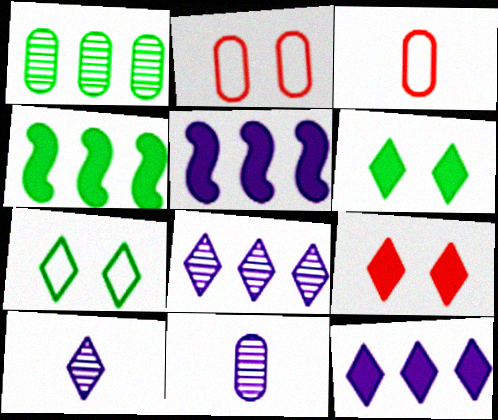[[2, 4, 10]]